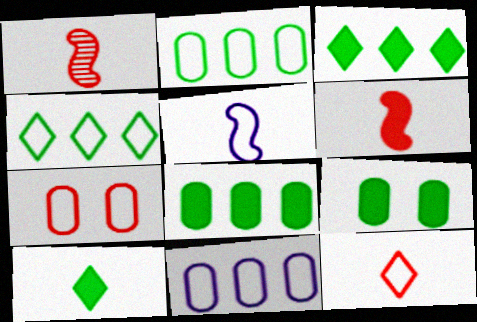[[4, 5, 7]]